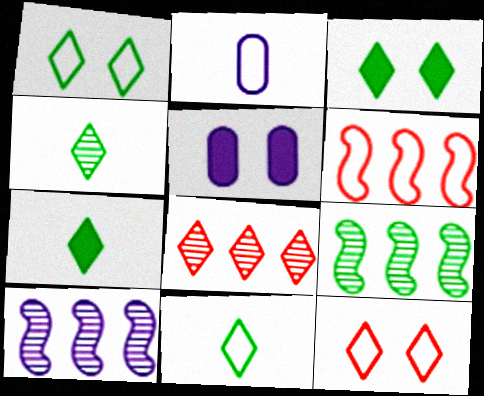[[1, 2, 6], 
[4, 5, 6], 
[4, 7, 11]]